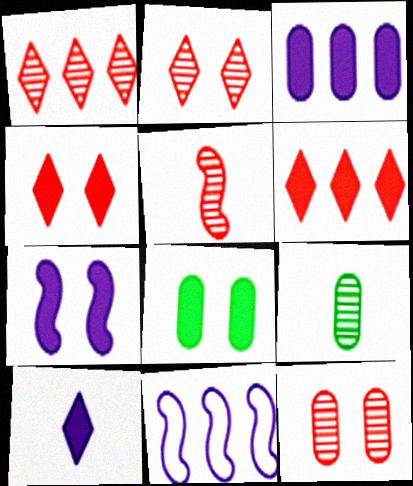[[1, 5, 12], 
[3, 7, 10], 
[4, 7, 8], 
[4, 9, 11]]